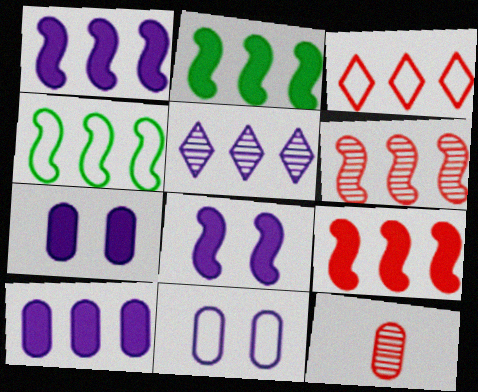[[1, 2, 9], 
[1, 4, 6]]